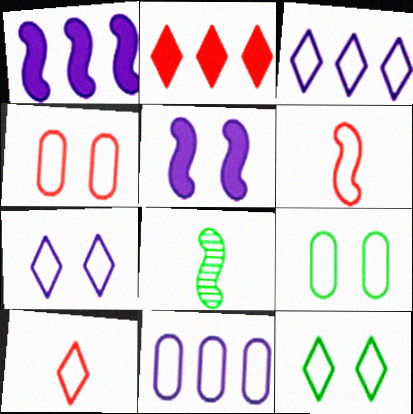[[3, 6, 9], 
[3, 10, 12], 
[6, 11, 12]]